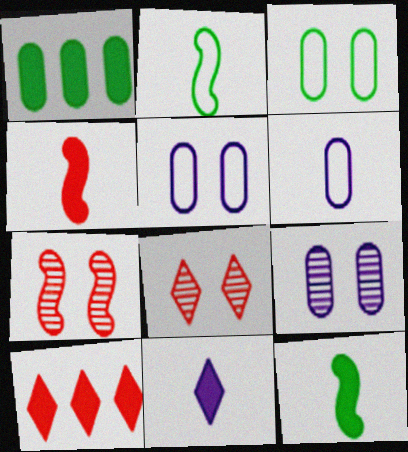[[2, 9, 10]]